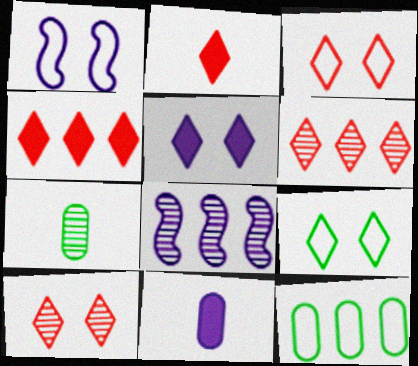[[1, 4, 7], 
[2, 3, 6], 
[4, 8, 12], 
[5, 9, 10], 
[7, 8, 10]]